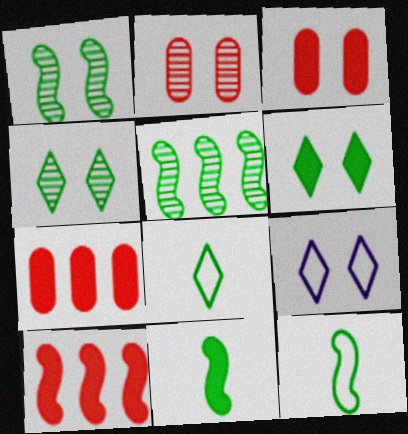[[1, 3, 9]]